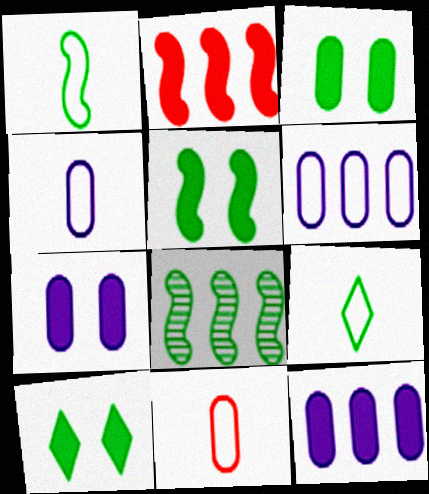[[1, 5, 8], 
[3, 5, 10], 
[3, 8, 9]]